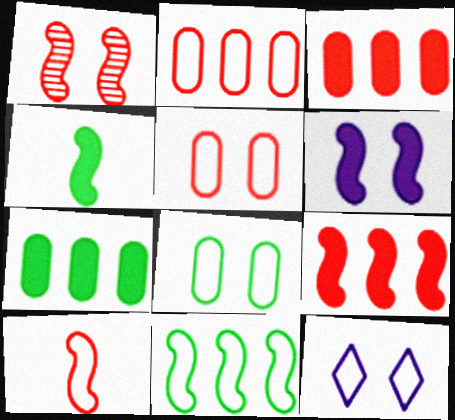[[1, 9, 10], 
[4, 6, 9]]